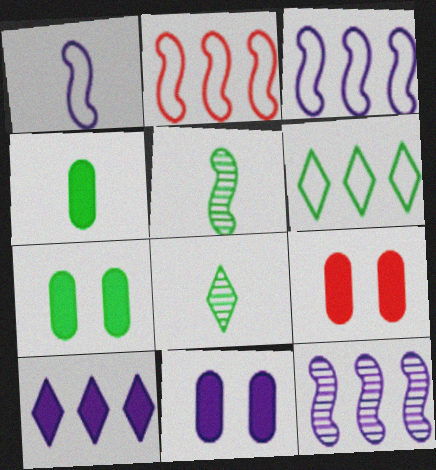[[2, 8, 11], 
[3, 8, 9], 
[5, 6, 7], 
[7, 9, 11]]